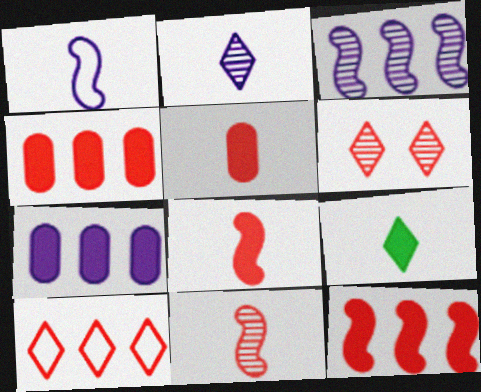[]